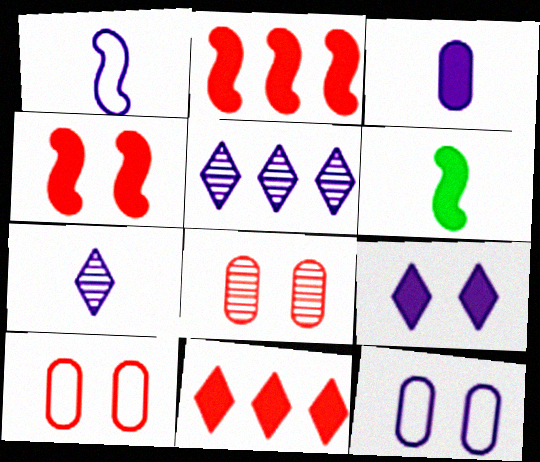[[1, 3, 7], 
[5, 6, 10]]